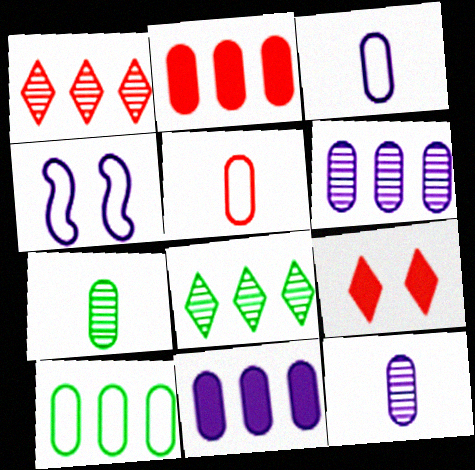[[2, 6, 10]]